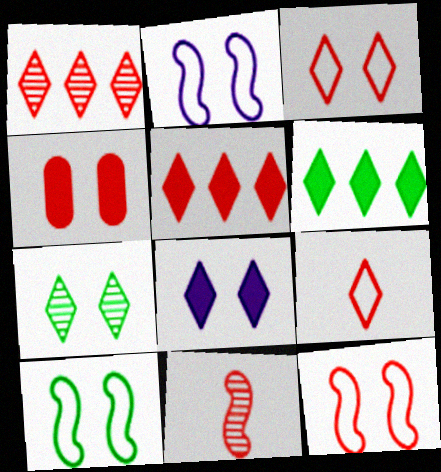[[2, 4, 7], 
[2, 10, 12], 
[3, 7, 8]]